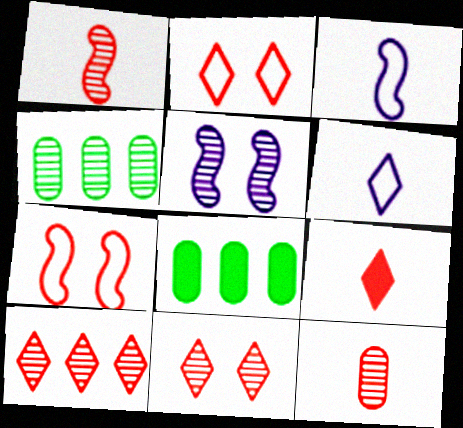[[2, 9, 10], 
[3, 8, 11]]